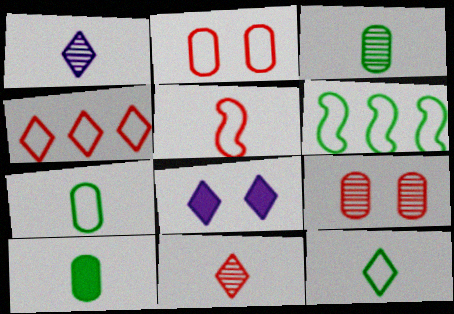[[1, 5, 10], 
[2, 4, 5], 
[3, 7, 10]]